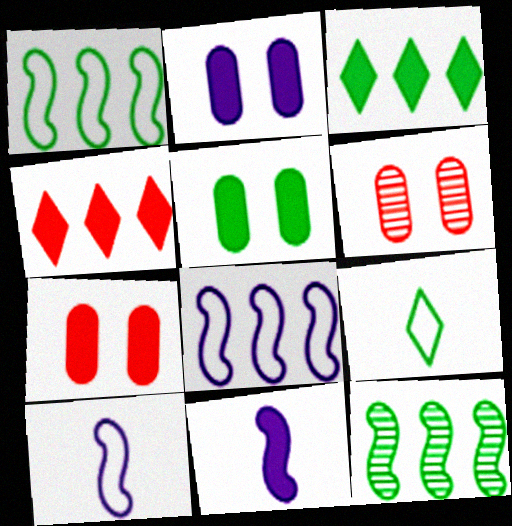[[2, 5, 7], 
[3, 6, 10], 
[3, 7, 11], 
[4, 5, 11], 
[5, 9, 12]]